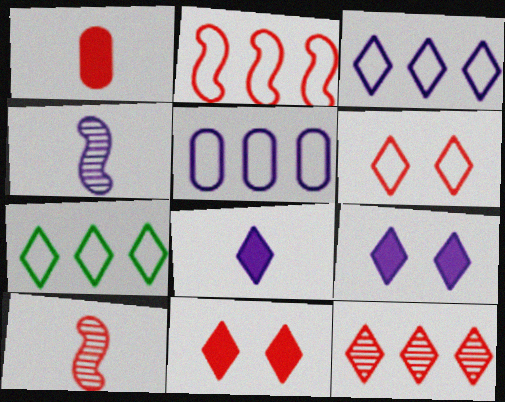[[2, 5, 7], 
[4, 5, 9]]